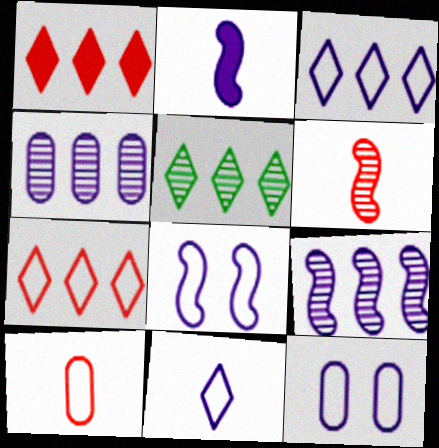[[1, 3, 5], 
[2, 8, 9]]